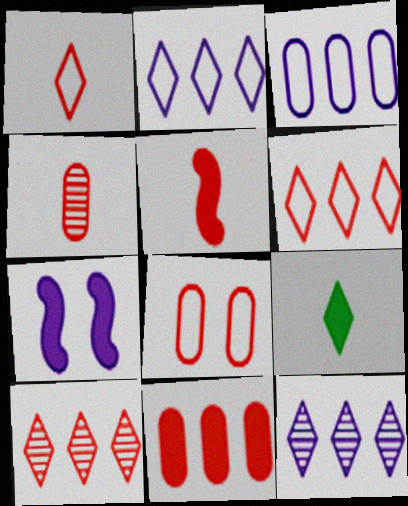[[1, 4, 5], 
[4, 8, 11], 
[5, 8, 10], 
[7, 9, 11]]